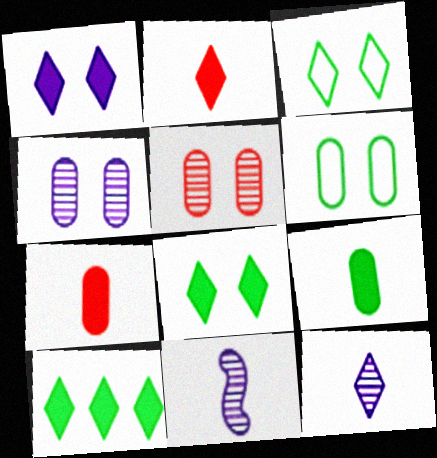[[1, 2, 10]]